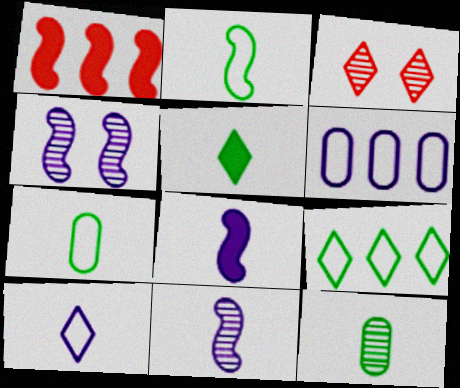[[1, 2, 4], 
[2, 5, 12]]